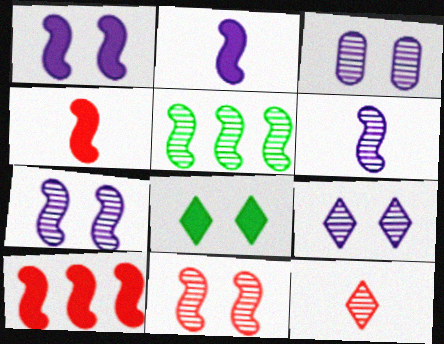[[3, 5, 12], 
[3, 7, 9], 
[5, 6, 11]]